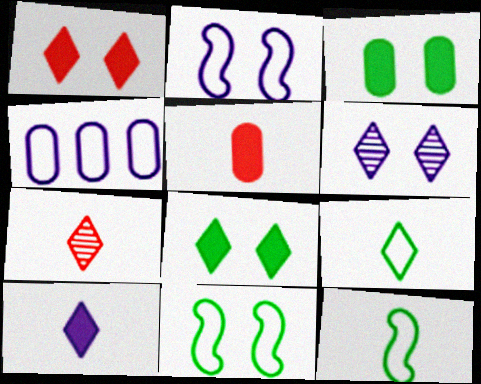[[7, 9, 10]]